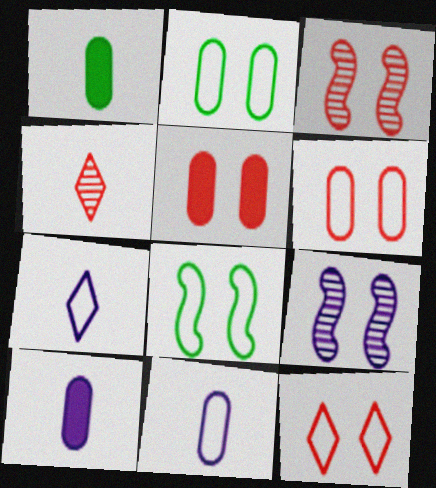[[3, 5, 12]]